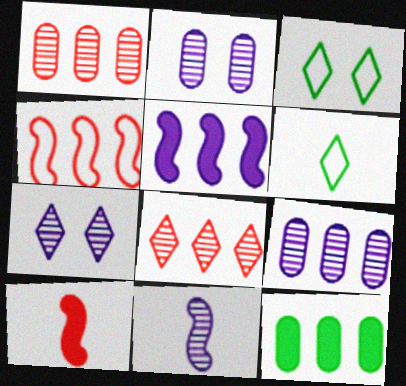[[3, 9, 10], 
[7, 9, 11]]